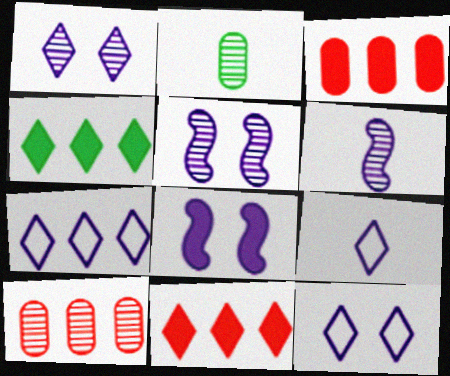[[7, 9, 12]]